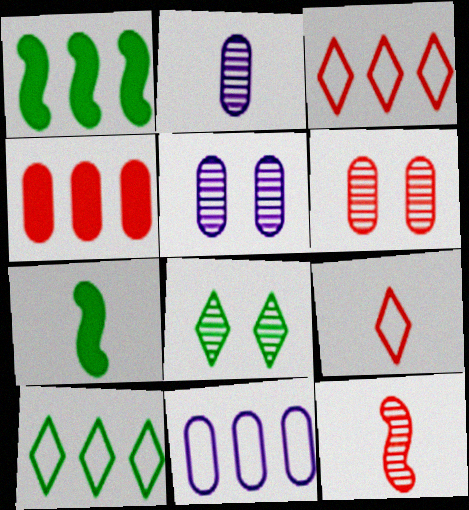[[1, 5, 9], 
[2, 7, 9], 
[3, 5, 7]]